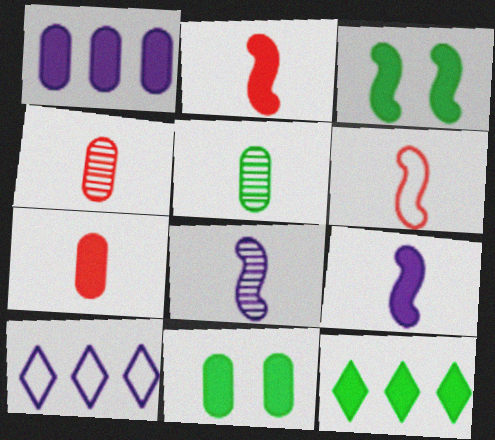[[1, 7, 11], 
[3, 4, 10]]